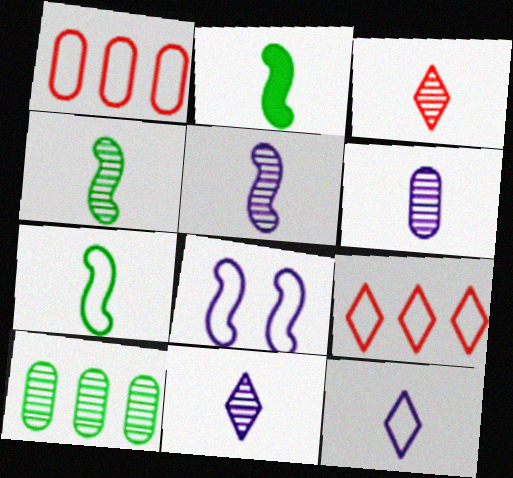[[2, 4, 7], 
[3, 4, 6], 
[5, 6, 11]]